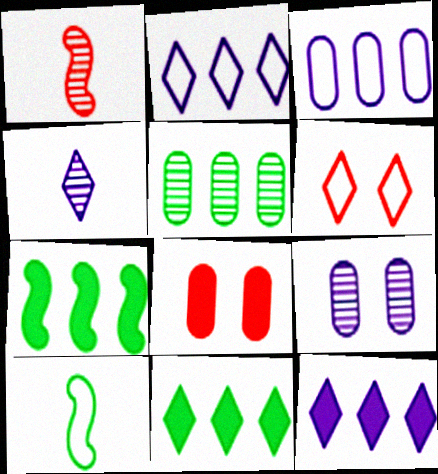[[3, 6, 10], 
[4, 6, 11]]